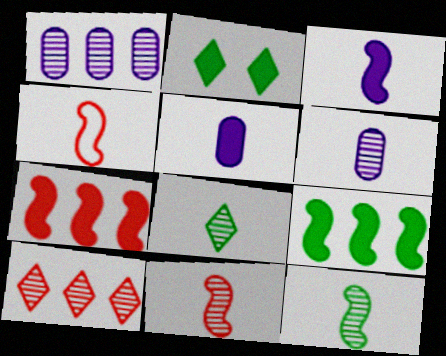[[1, 2, 4], 
[2, 5, 7], 
[3, 4, 12], 
[4, 5, 8], 
[6, 8, 11]]